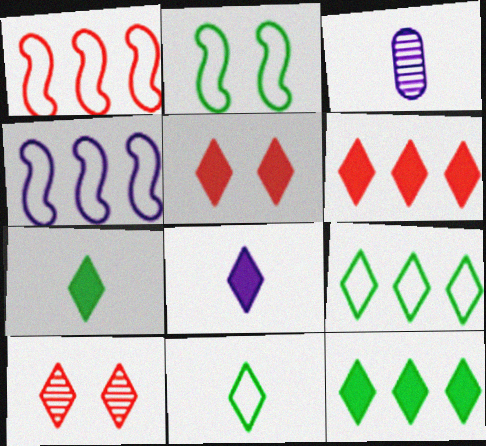[[2, 3, 6], 
[5, 8, 12], 
[8, 9, 10]]